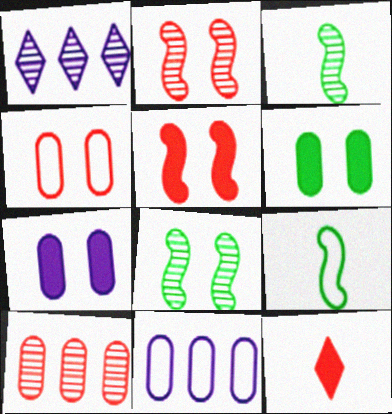[[8, 11, 12]]